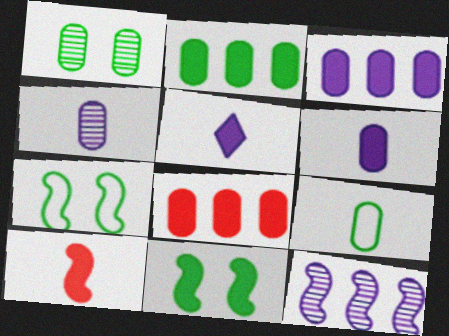[[1, 2, 9], 
[2, 3, 8], 
[5, 8, 11], 
[7, 10, 12]]